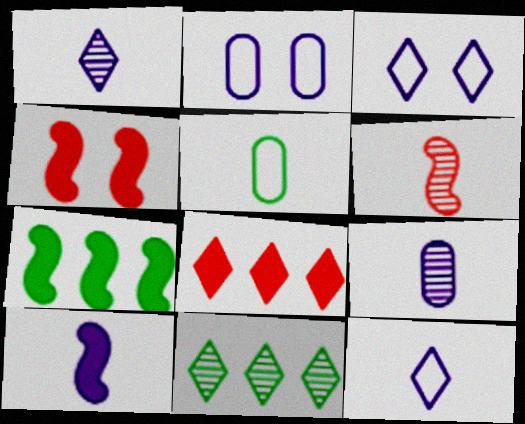[[4, 7, 10], 
[9, 10, 12]]